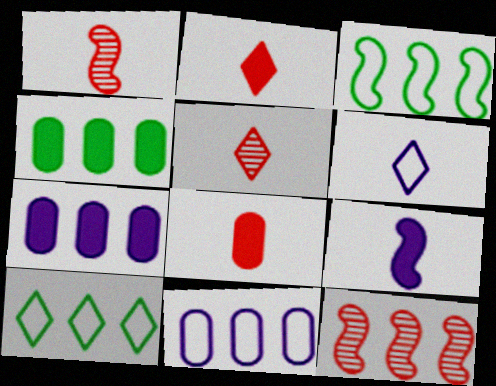[[7, 10, 12]]